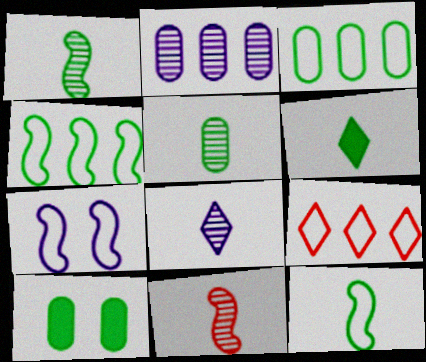[[3, 5, 10], 
[5, 6, 12], 
[5, 8, 11]]